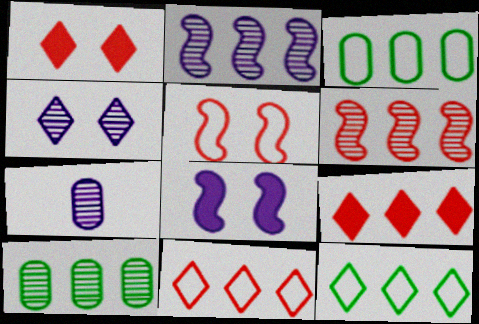[[2, 3, 9], 
[2, 4, 7]]